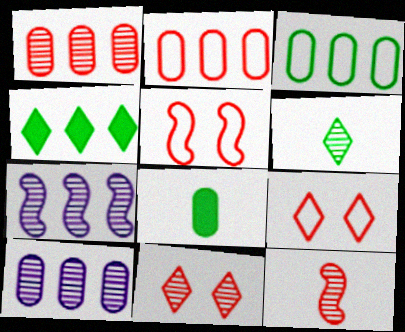[[1, 11, 12], 
[2, 4, 7], 
[7, 8, 9]]